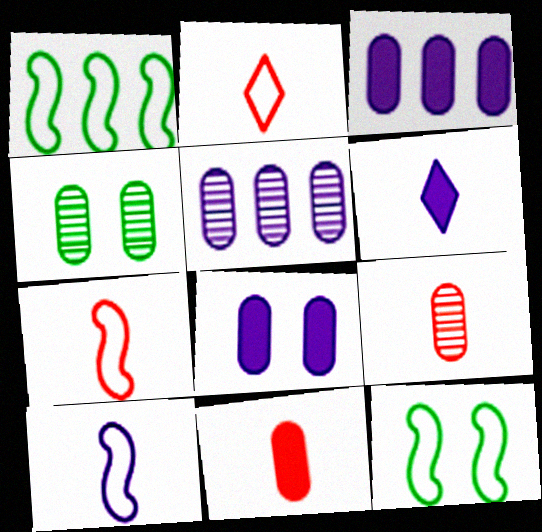[[4, 5, 9]]